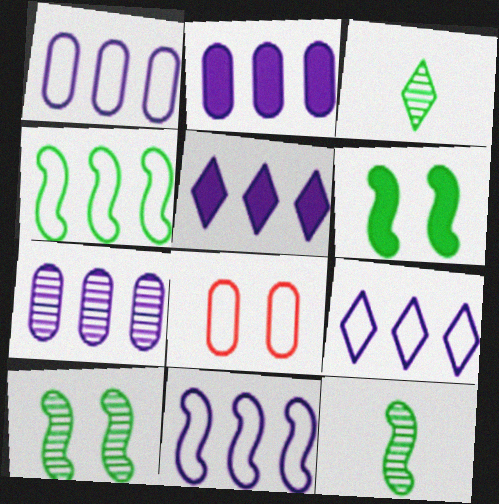[[1, 2, 7], 
[1, 9, 11], 
[4, 6, 12], 
[5, 7, 11], 
[5, 8, 12]]